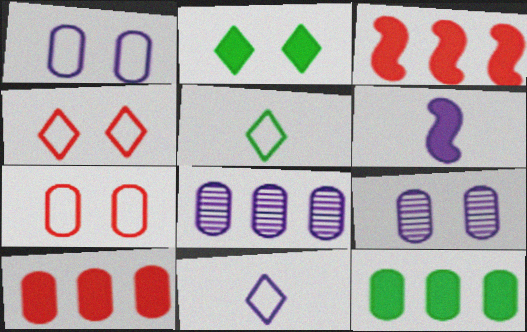[[2, 6, 10], 
[3, 5, 9]]